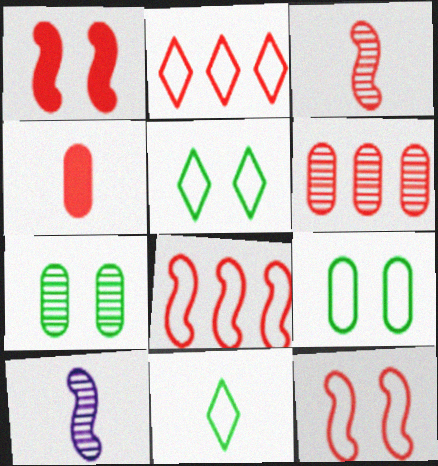[[1, 3, 8], 
[4, 10, 11]]